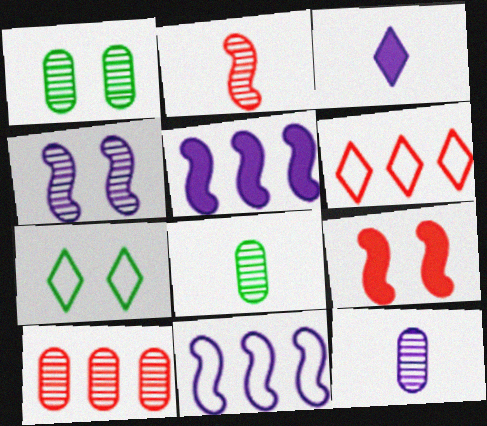[[1, 10, 12]]